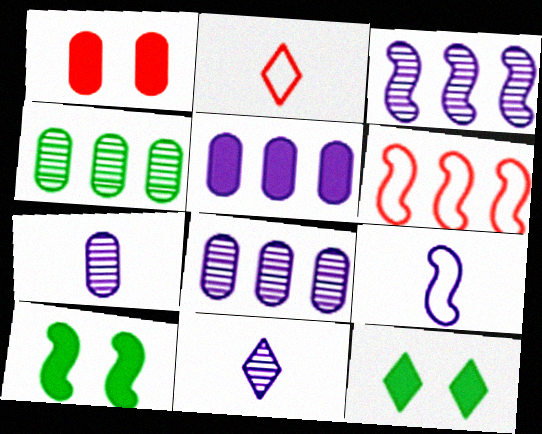[[2, 8, 10], 
[6, 7, 12]]